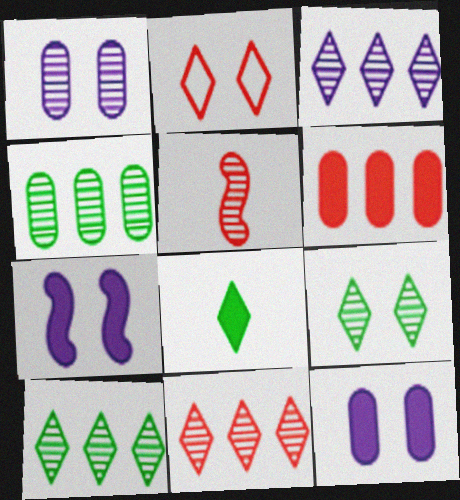[[1, 5, 10], 
[2, 3, 8], 
[2, 5, 6], 
[3, 10, 11], 
[6, 7, 8]]